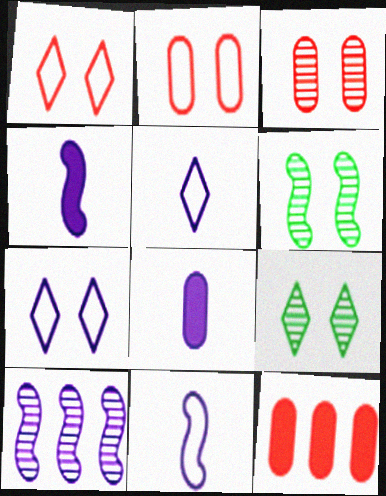[[5, 6, 12], 
[7, 8, 10], 
[9, 11, 12]]